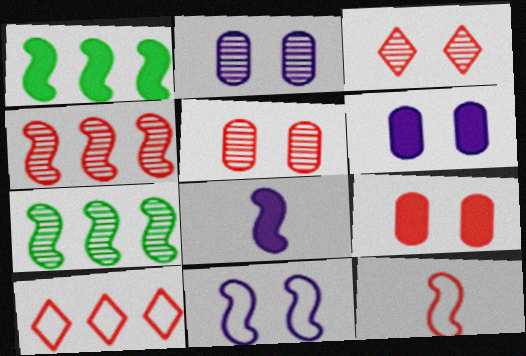[]